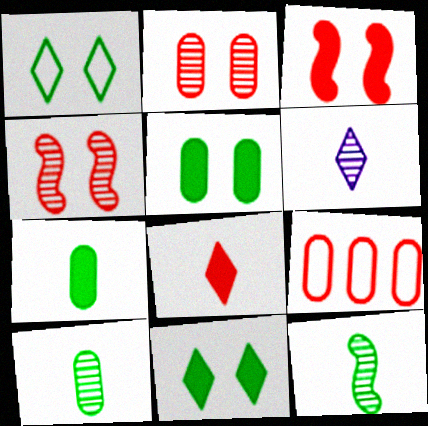[[4, 8, 9]]